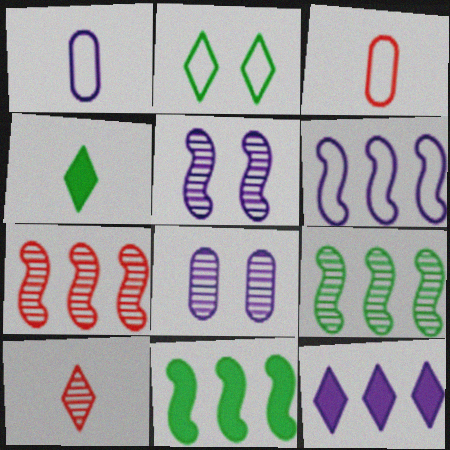[[1, 5, 12], 
[2, 3, 6], 
[2, 10, 12], 
[6, 7, 11], 
[8, 9, 10]]